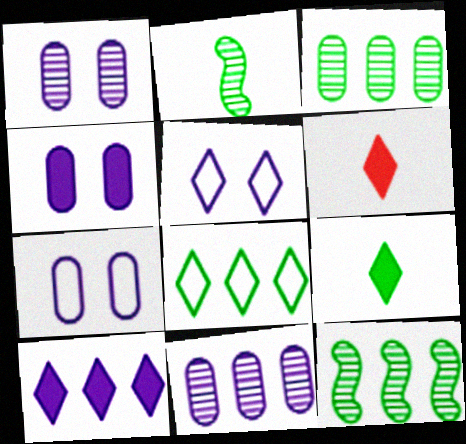[[1, 4, 7], 
[6, 7, 12]]